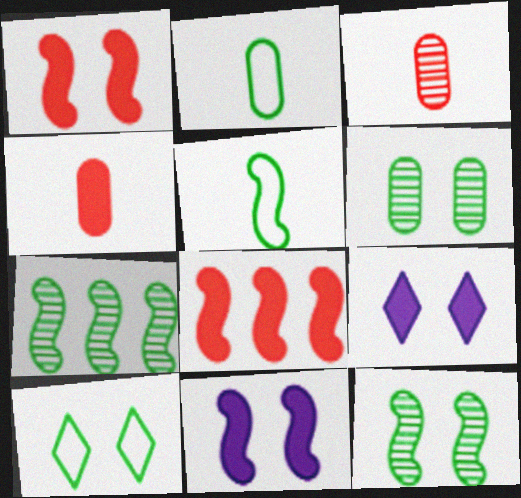[]